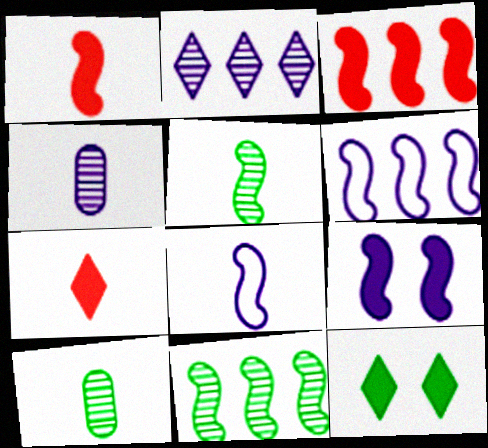[[1, 5, 8], 
[3, 6, 11], 
[7, 8, 10]]